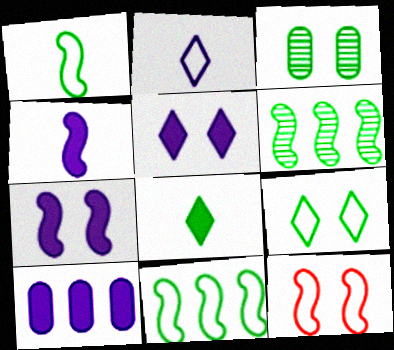[[3, 5, 12], 
[3, 8, 11], 
[4, 5, 10], 
[4, 6, 12]]